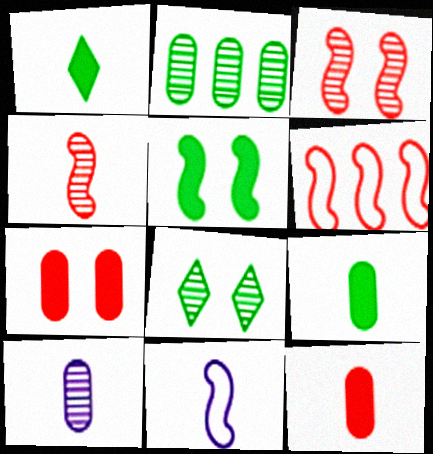[]